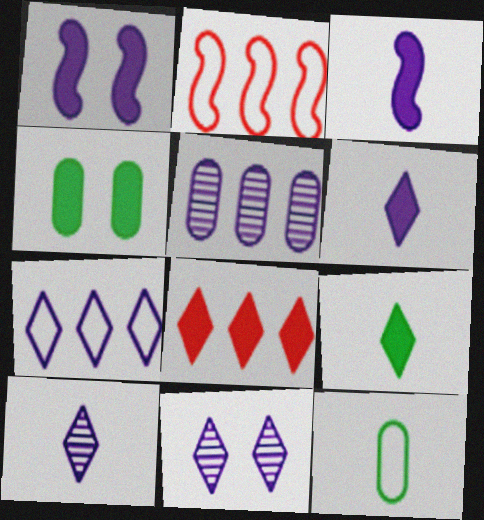[[2, 4, 10], 
[3, 4, 8], 
[6, 7, 11]]